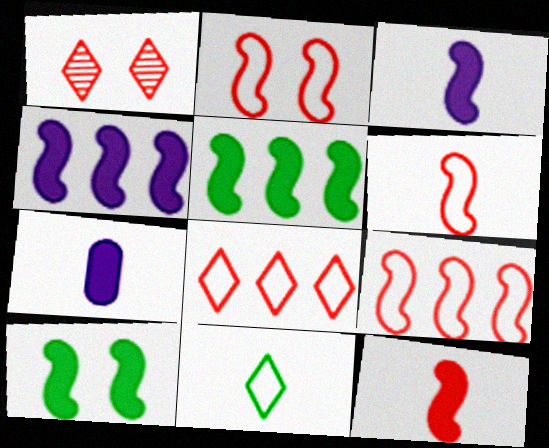[[2, 6, 9], 
[4, 10, 12]]